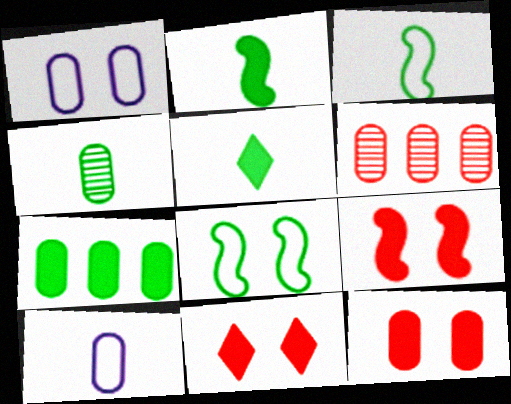[[3, 4, 5], 
[9, 11, 12]]